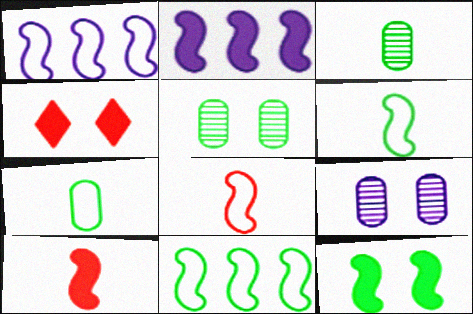[[1, 3, 4], 
[2, 10, 12]]